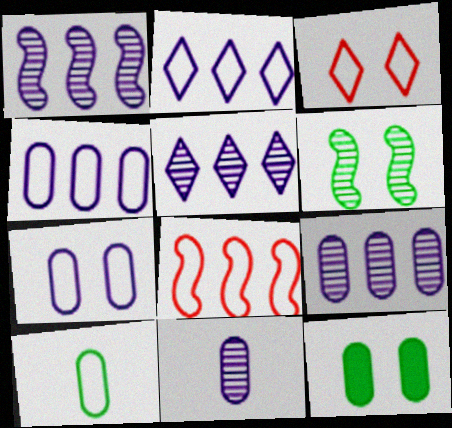[[1, 5, 9]]